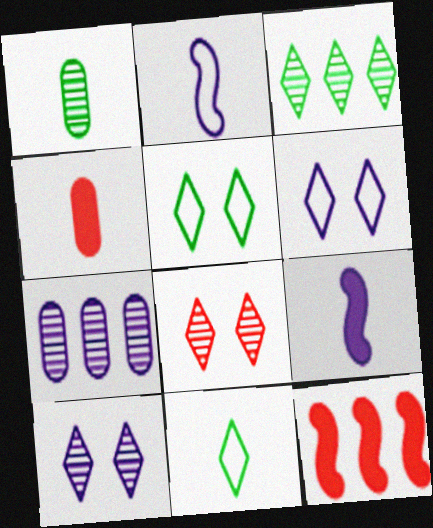[[1, 6, 12], 
[6, 7, 9]]